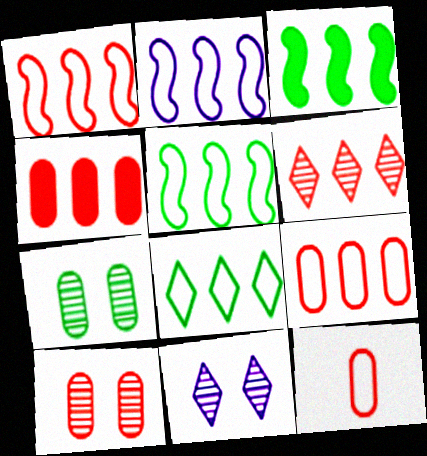[[1, 2, 5], 
[1, 4, 6], 
[2, 8, 9], 
[3, 11, 12], 
[4, 10, 12]]